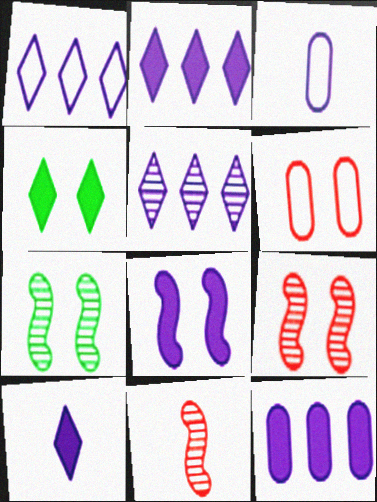[[1, 2, 5], 
[3, 5, 8], 
[8, 10, 12]]